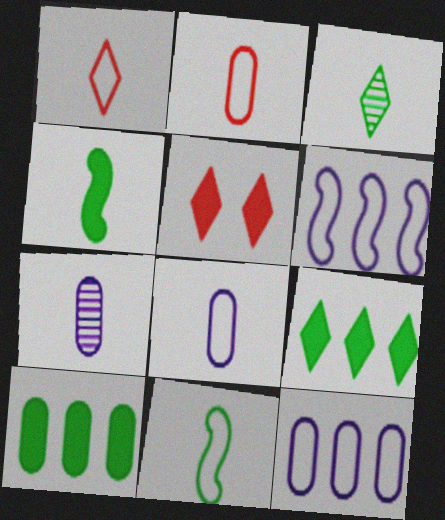[[1, 4, 7], 
[1, 8, 11]]